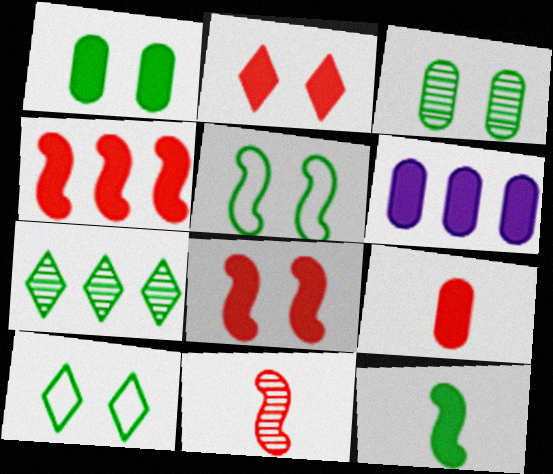[[1, 6, 9], 
[2, 4, 9], 
[2, 6, 12], 
[6, 10, 11]]